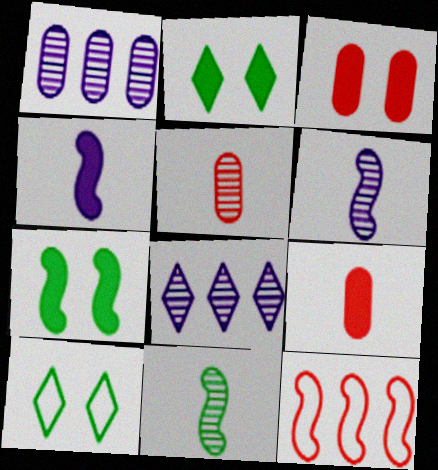[[6, 7, 12]]